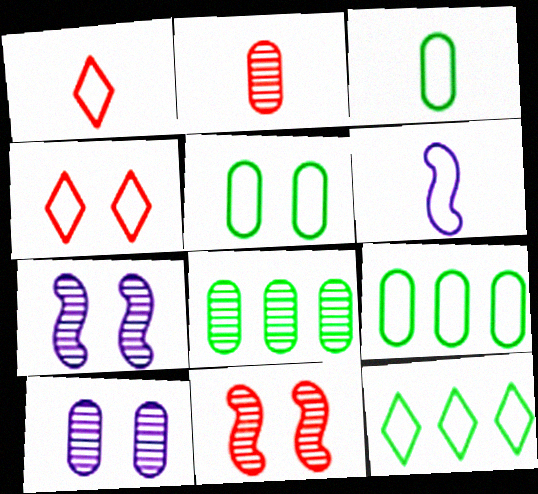[[1, 3, 6], 
[2, 8, 10], 
[3, 5, 9], 
[4, 6, 9]]